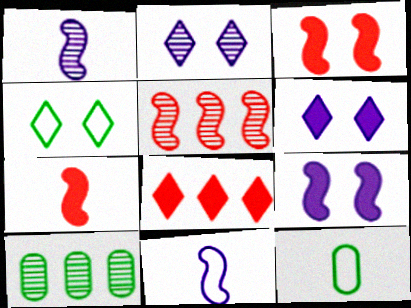[[5, 6, 12]]